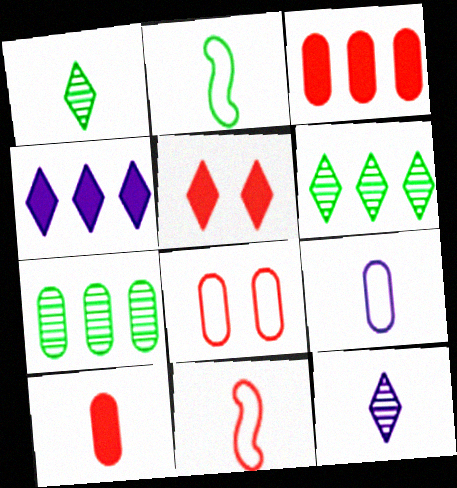[[2, 10, 12]]